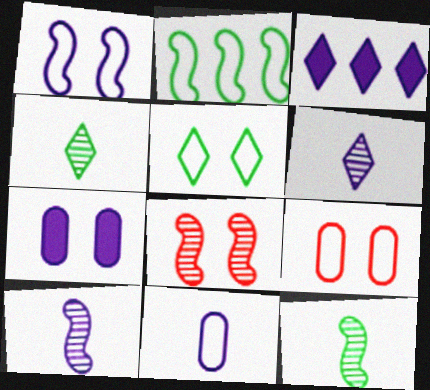[[1, 5, 9], 
[3, 9, 12], 
[5, 7, 8]]